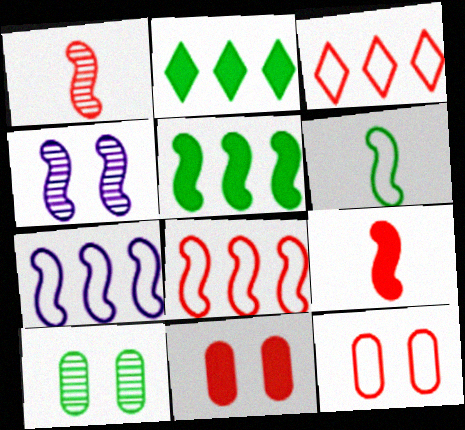[[1, 3, 11], 
[2, 6, 10]]